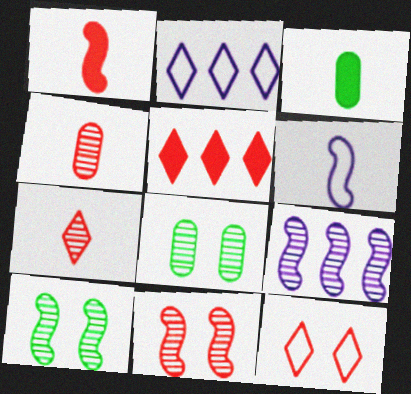[[1, 2, 8], 
[2, 3, 11], 
[3, 6, 7], 
[3, 9, 12], 
[5, 6, 8], 
[5, 7, 12], 
[7, 8, 9]]